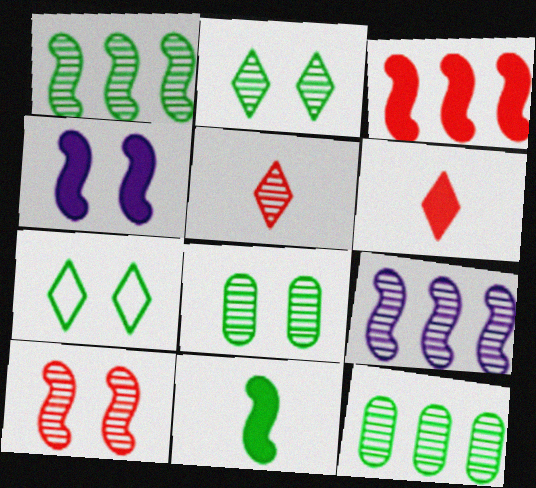[[3, 4, 11], 
[5, 8, 9], 
[7, 11, 12]]